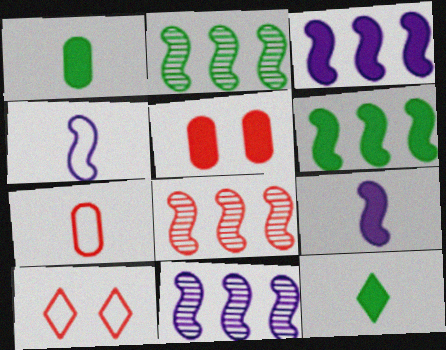[[1, 10, 11], 
[2, 8, 11], 
[3, 5, 12]]